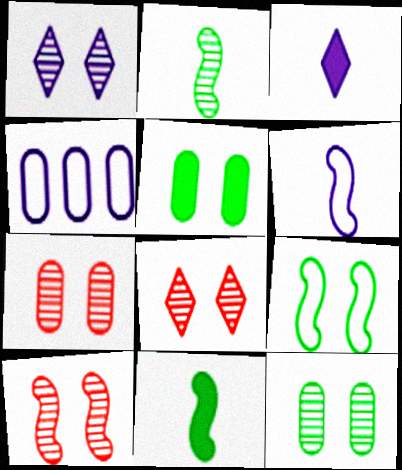[[1, 10, 12], 
[4, 8, 11], 
[7, 8, 10]]